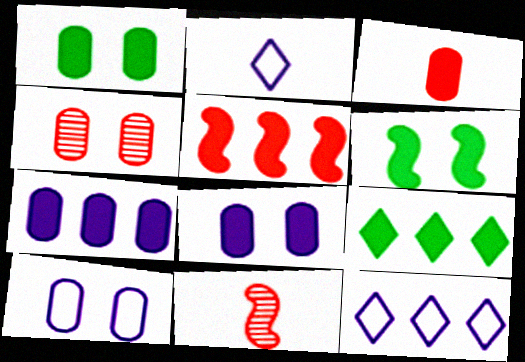[[1, 3, 7], 
[1, 4, 10], 
[1, 11, 12], 
[5, 7, 9], 
[9, 10, 11]]